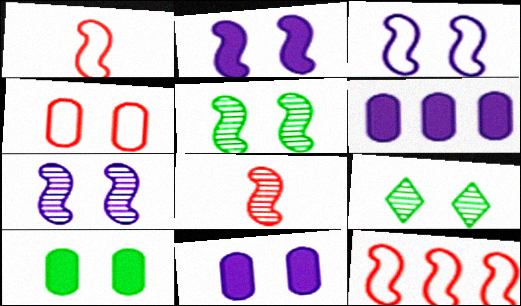[[1, 6, 9], 
[2, 3, 7], 
[2, 4, 9]]